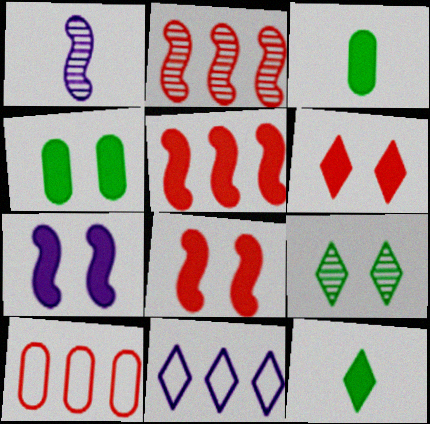[[4, 6, 7]]